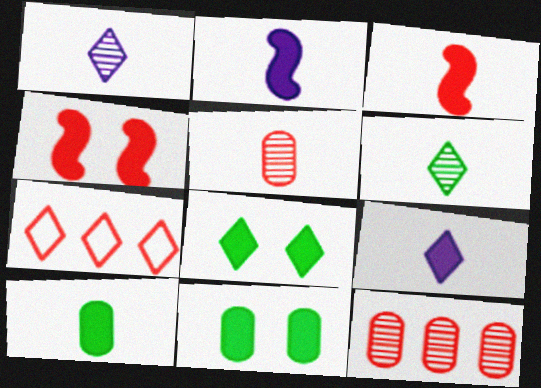[[1, 7, 8], 
[3, 9, 10], 
[4, 5, 7]]